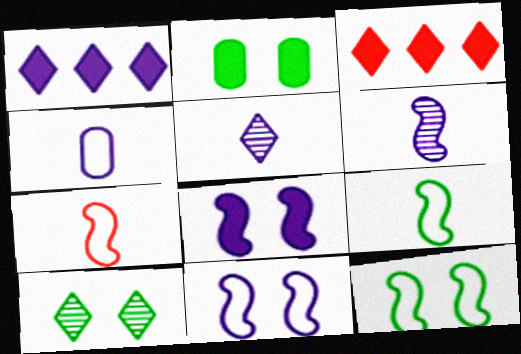[[2, 10, 12]]